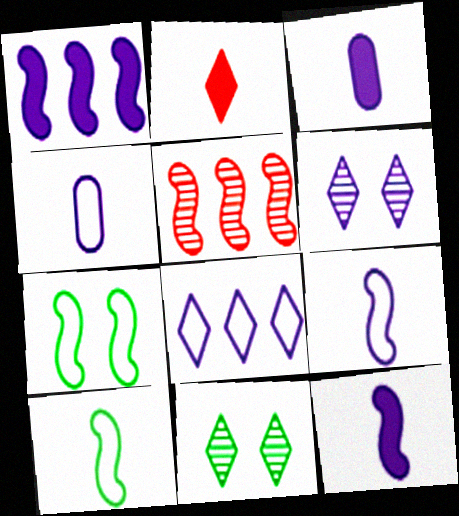[[1, 4, 6], 
[2, 8, 11], 
[5, 7, 12]]